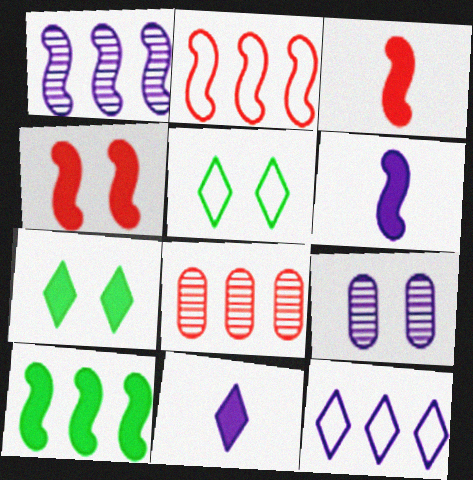[[1, 2, 10], 
[4, 5, 9], 
[4, 6, 10], 
[5, 6, 8], 
[6, 9, 12], 
[8, 10, 12]]